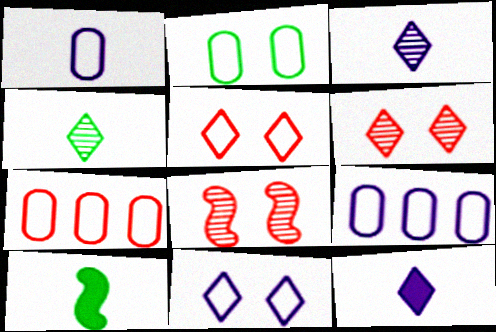[[1, 2, 7], 
[6, 9, 10]]